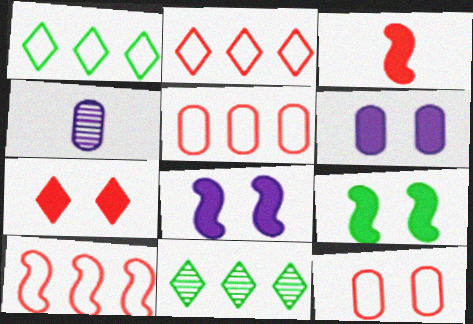[[2, 4, 9], 
[2, 5, 10], 
[6, 7, 9]]